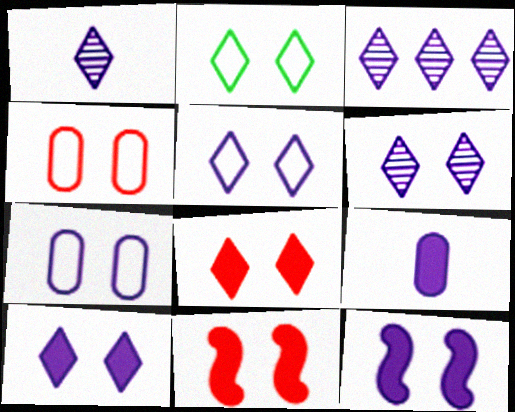[[1, 3, 6], 
[2, 6, 8], 
[5, 6, 10], 
[6, 7, 12]]